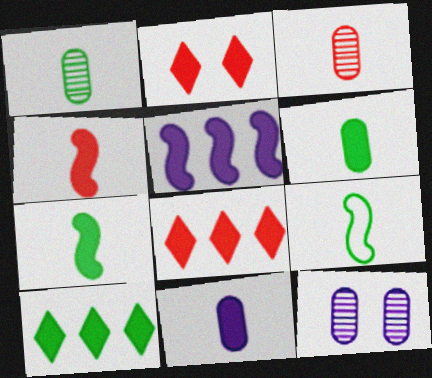[[2, 5, 6], 
[8, 9, 12]]